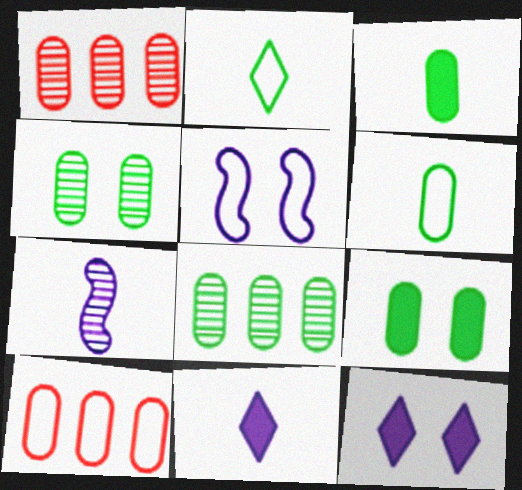[[2, 5, 10], 
[6, 8, 9]]